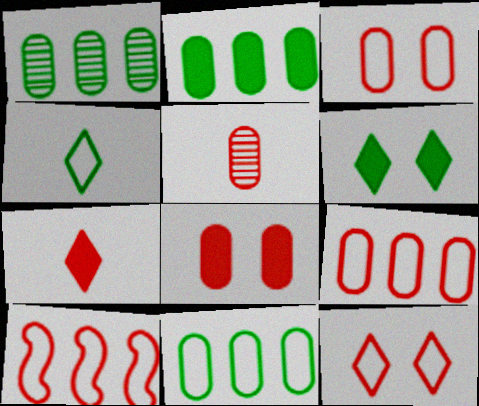[[1, 2, 11], 
[5, 8, 9]]